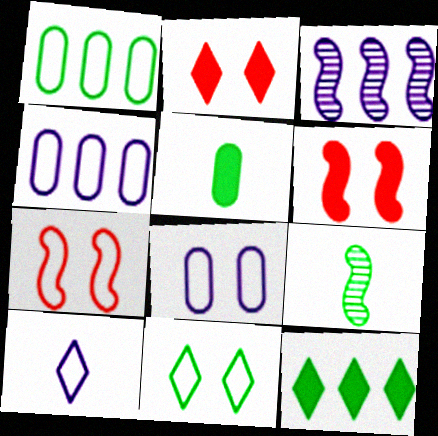[[1, 7, 10], 
[2, 4, 9], 
[7, 8, 11]]